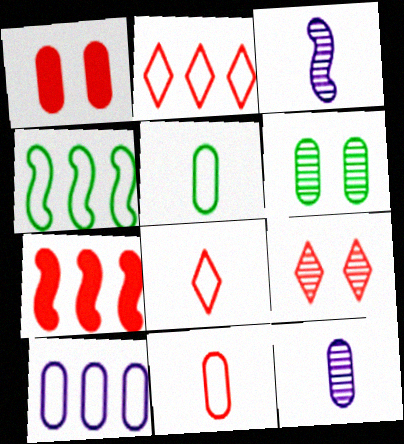[[2, 4, 10], 
[7, 9, 11]]